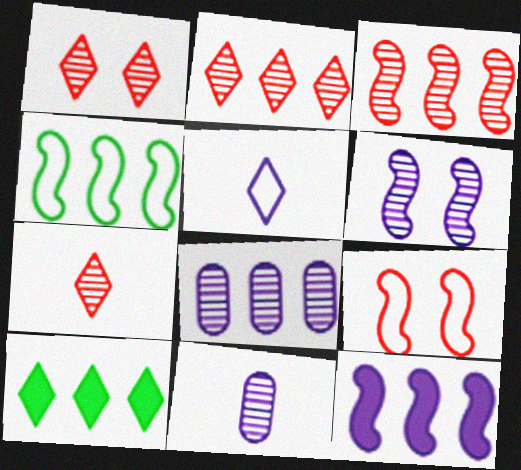[[1, 2, 7], 
[1, 5, 10], 
[3, 4, 12], 
[9, 10, 11]]